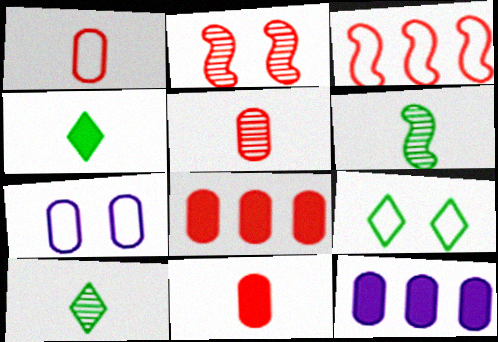[[1, 5, 11]]